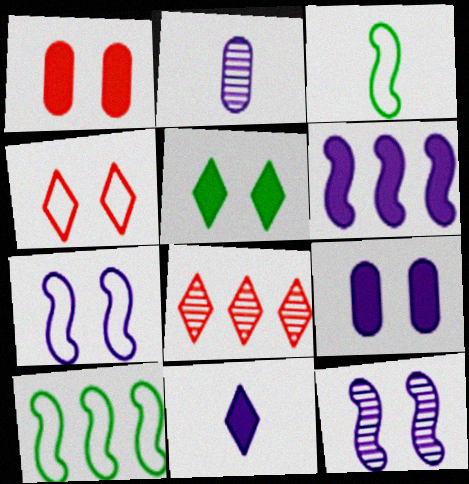[[3, 8, 9], 
[6, 9, 11]]